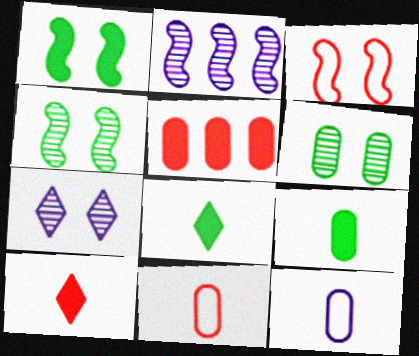[[5, 6, 12]]